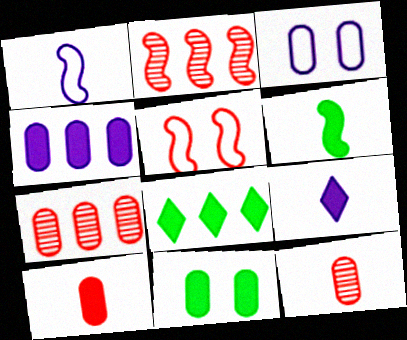[[4, 10, 11], 
[6, 8, 11], 
[6, 9, 10]]